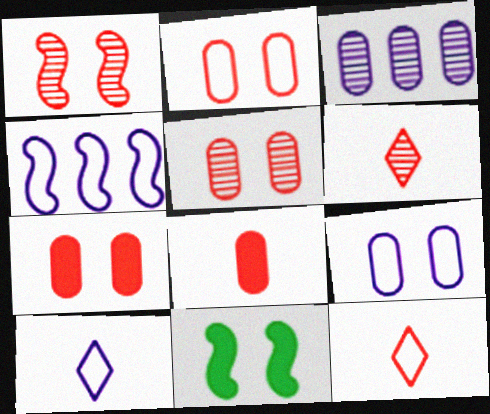[[2, 5, 7], 
[3, 11, 12], 
[4, 9, 10]]